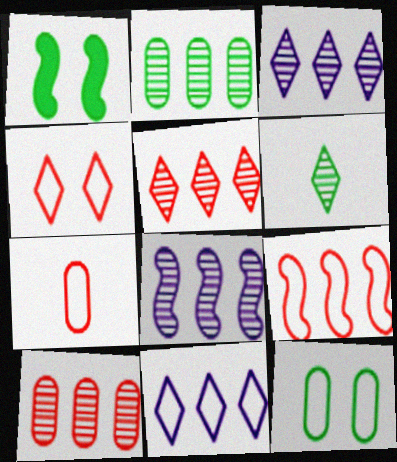[[1, 3, 7], 
[2, 5, 8], 
[4, 7, 9]]